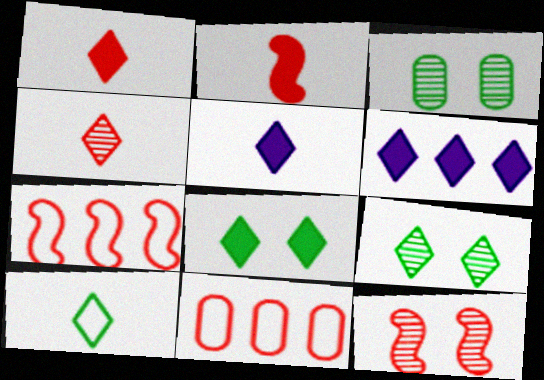[[1, 6, 8], 
[1, 11, 12], 
[2, 7, 12], 
[3, 5, 7], 
[4, 5, 10]]